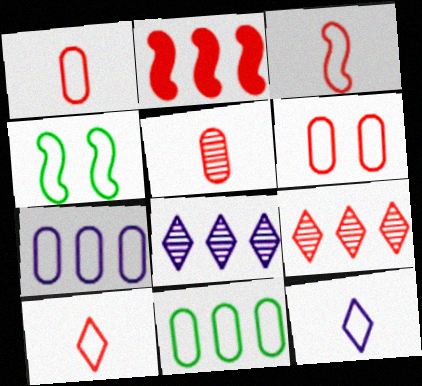[[1, 3, 10], 
[2, 8, 11], 
[4, 7, 10]]